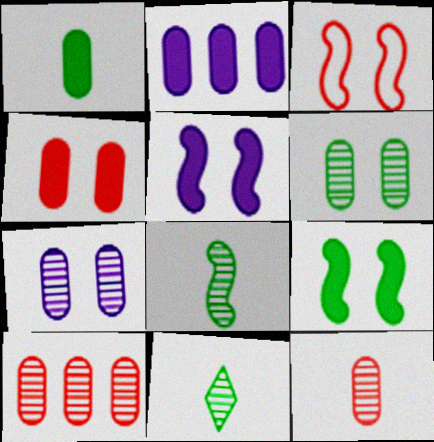[[1, 2, 4], 
[2, 3, 11]]